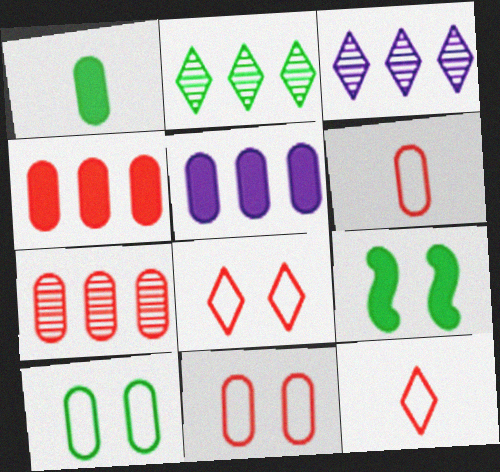[[3, 6, 9]]